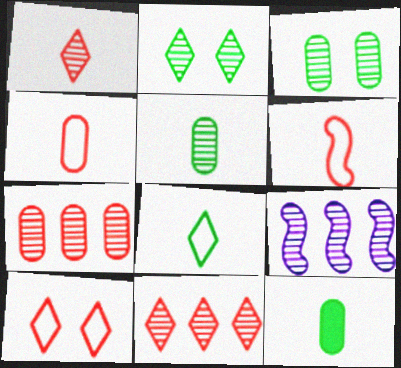[[1, 3, 9], 
[9, 10, 12]]